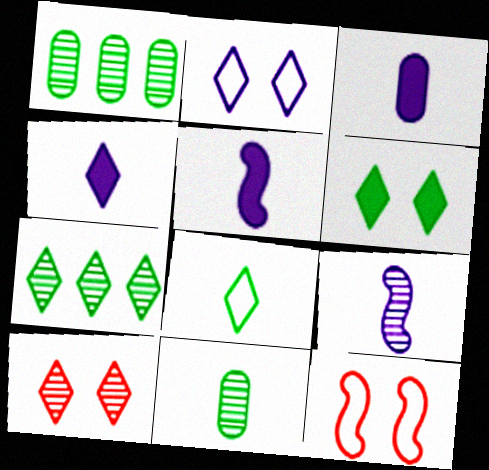[[1, 4, 12], 
[1, 9, 10], 
[2, 6, 10], 
[3, 4, 5], 
[3, 7, 12], 
[6, 7, 8]]